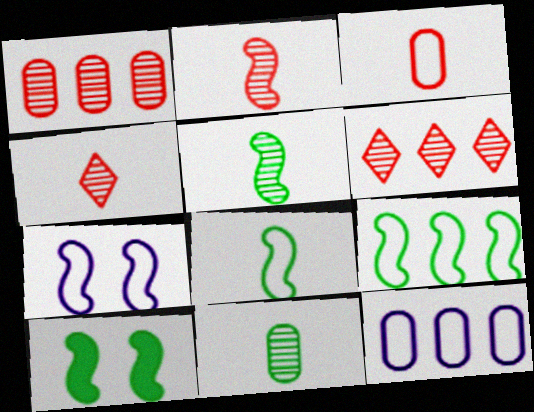[[4, 10, 12], 
[5, 9, 10]]